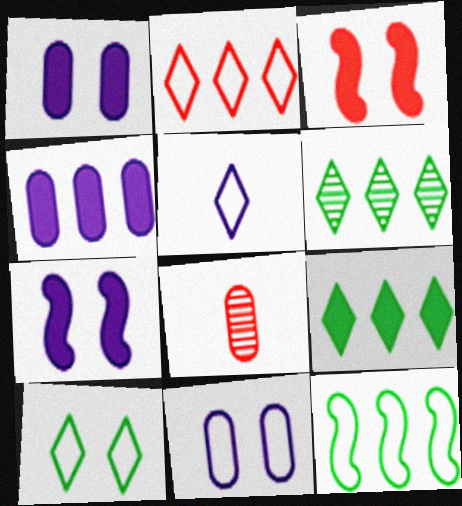[[2, 3, 8], 
[2, 5, 10]]